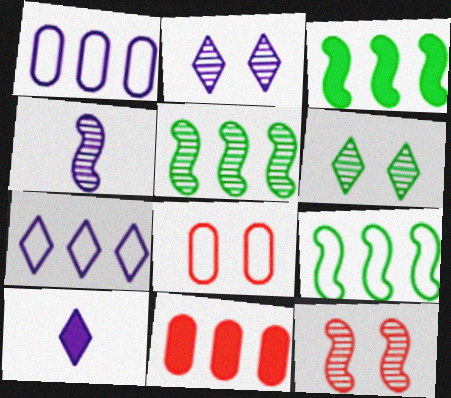[[2, 7, 10], 
[3, 5, 9], 
[4, 5, 12], 
[5, 7, 11], 
[5, 8, 10]]